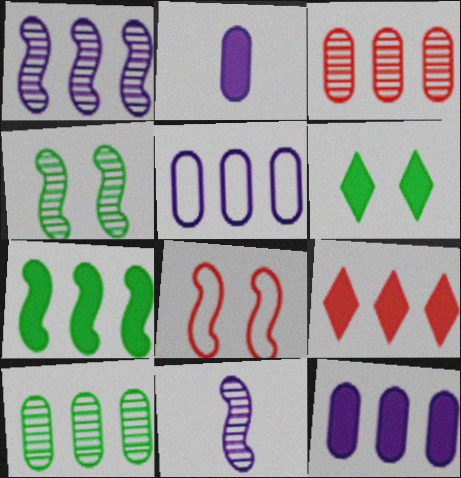[[7, 8, 11], 
[7, 9, 12]]